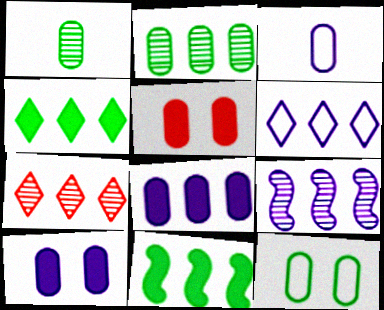[[2, 3, 5], 
[2, 7, 9], 
[4, 6, 7], 
[6, 8, 9]]